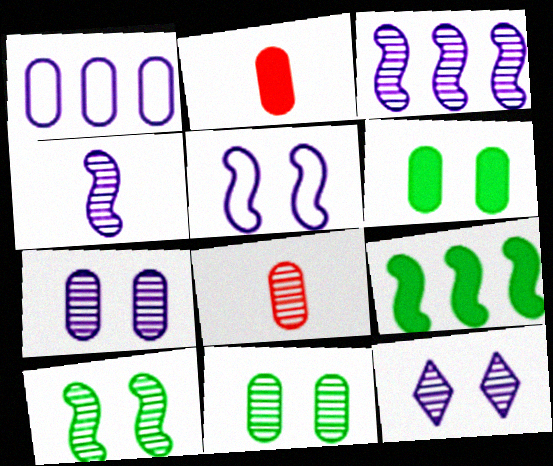[[1, 2, 11], 
[1, 6, 8]]